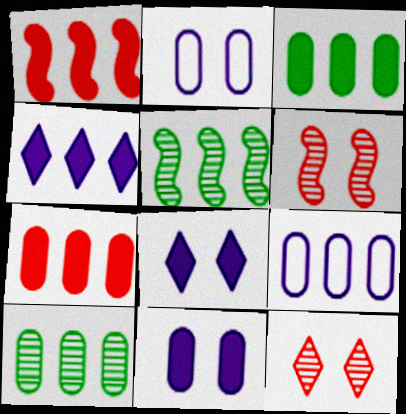[[1, 3, 4], 
[7, 9, 10]]